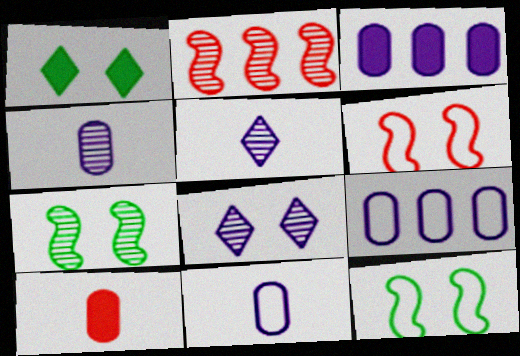[[1, 2, 11]]